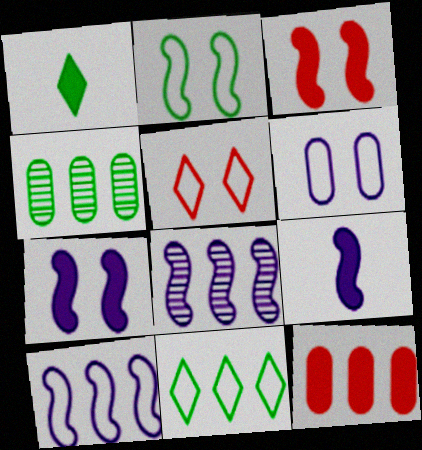[[1, 2, 4], 
[1, 7, 12], 
[2, 5, 6], 
[4, 5, 9], 
[8, 11, 12]]